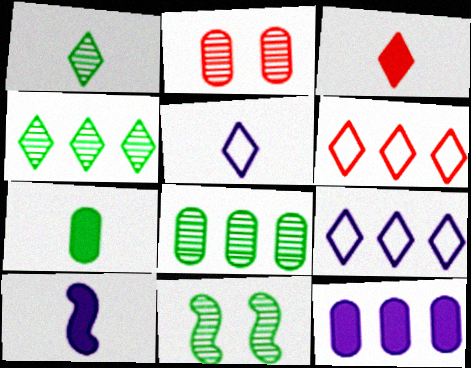[[1, 3, 5], 
[1, 8, 11], 
[3, 7, 10]]